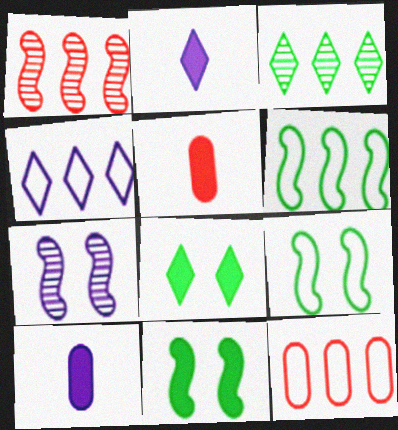[[4, 6, 12], 
[4, 7, 10]]